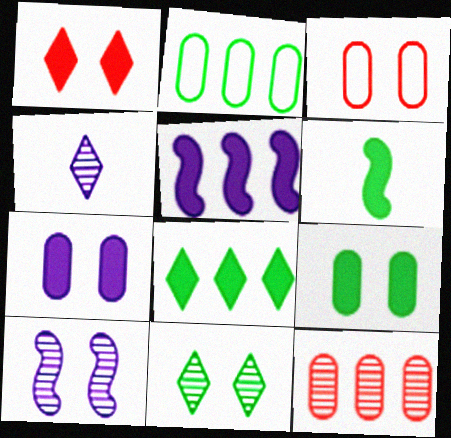[[2, 6, 11], 
[6, 8, 9]]